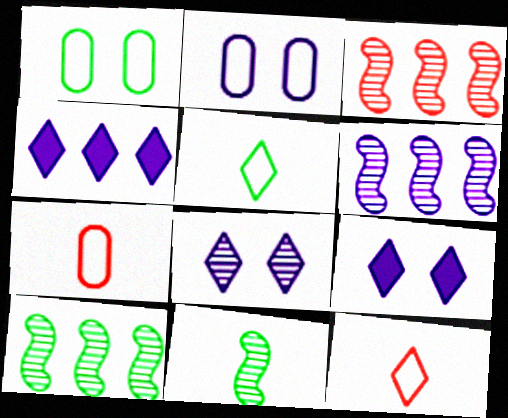[[3, 6, 10], 
[7, 9, 10]]